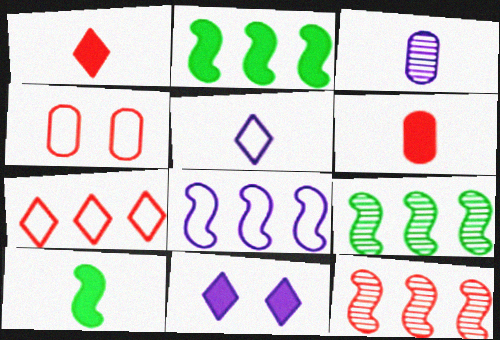[[1, 4, 12], 
[2, 6, 11], 
[2, 8, 12], 
[3, 8, 11]]